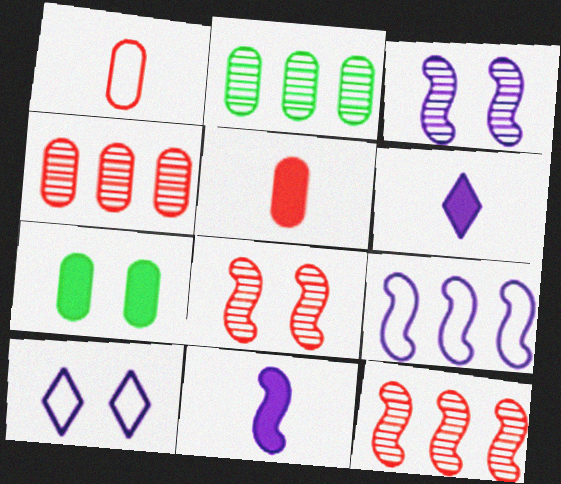[[3, 9, 11], 
[7, 8, 10]]